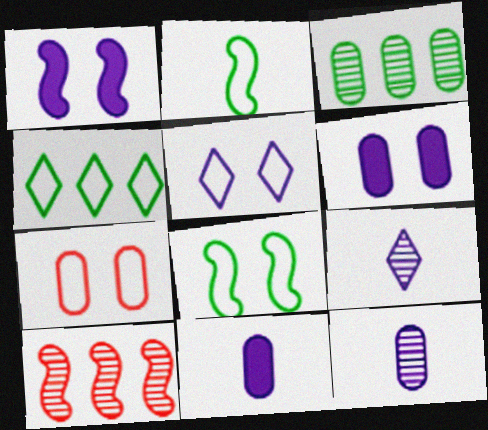[[1, 2, 10], 
[3, 7, 11], 
[5, 7, 8]]